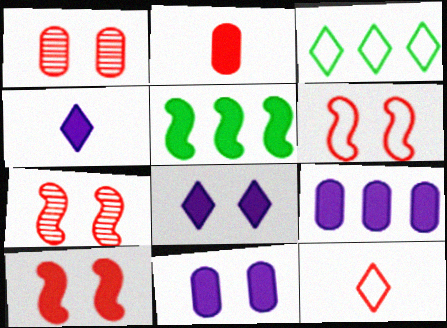[[2, 5, 8], 
[6, 7, 10]]